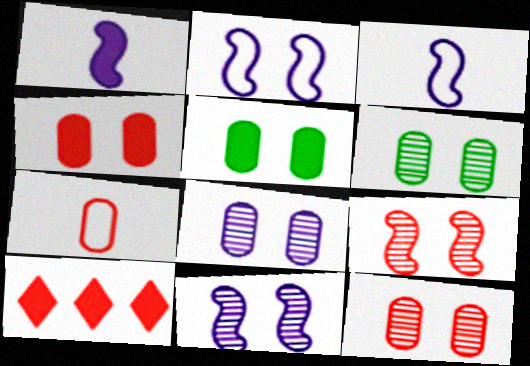[[1, 5, 10], 
[3, 6, 10], 
[6, 8, 12], 
[7, 9, 10]]